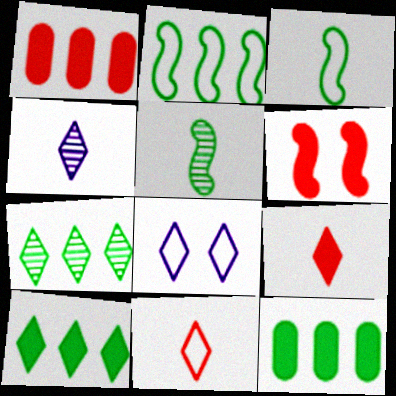[[1, 5, 8], 
[1, 6, 9], 
[2, 7, 12], 
[7, 8, 9]]